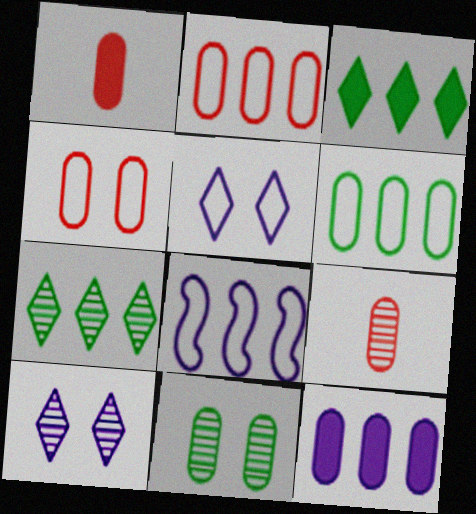[]